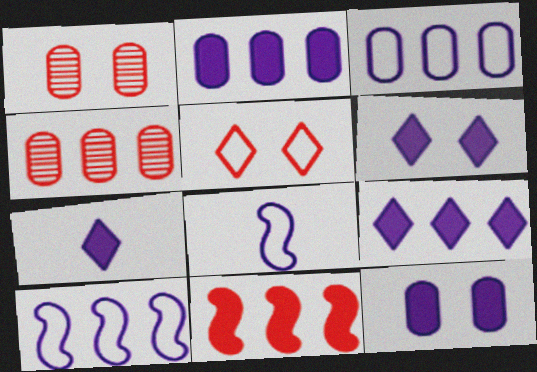[[6, 7, 9]]